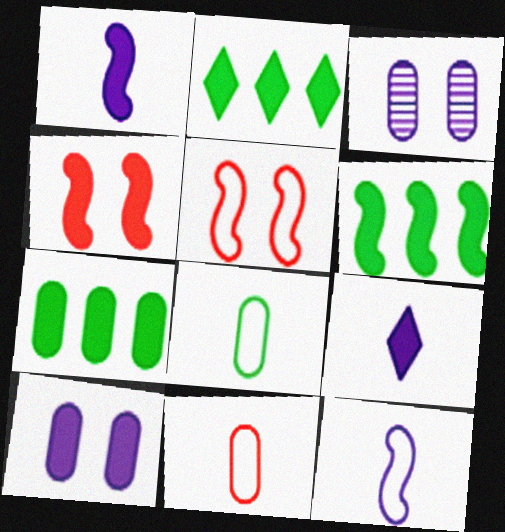[[1, 4, 6], 
[2, 6, 7], 
[3, 7, 11], 
[4, 7, 9]]